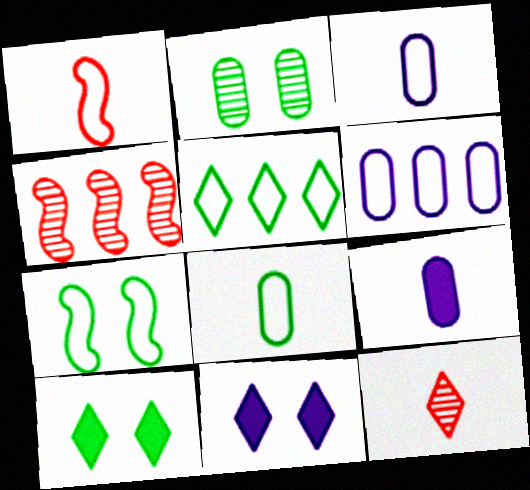[[2, 7, 10], 
[3, 4, 10], 
[4, 8, 11], 
[5, 7, 8], 
[5, 11, 12]]